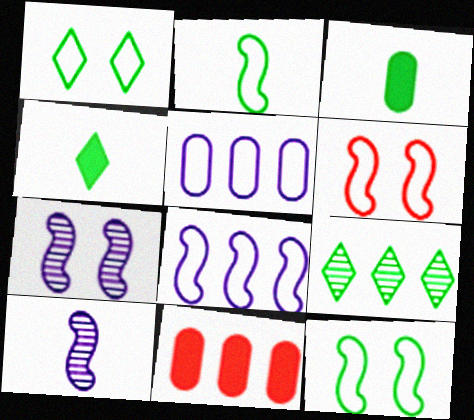[[1, 4, 9], 
[1, 10, 11], 
[2, 6, 8], 
[3, 9, 12], 
[8, 9, 11]]